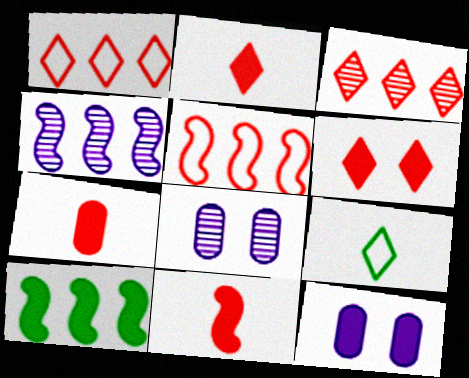[[2, 7, 11], 
[2, 10, 12], 
[4, 5, 10]]